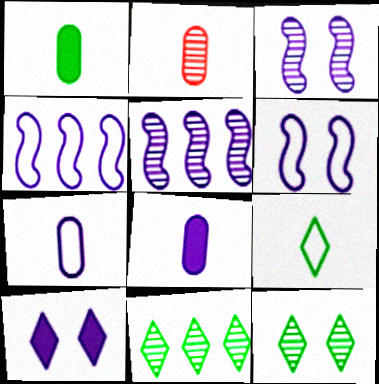[[1, 2, 7], 
[2, 3, 11], 
[2, 5, 12], 
[5, 7, 10]]